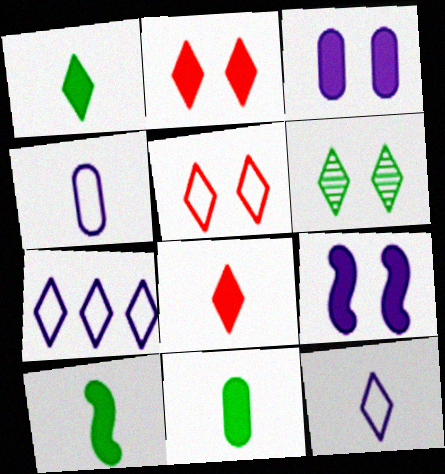[[1, 10, 11], 
[6, 7, 8]]